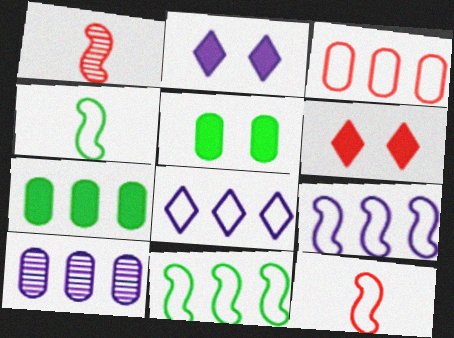[[1, 3, 6], 
[1, 5, 8], 
[3, 7, 10], 
[3, 8, 11], 
[4, 6, 10]]